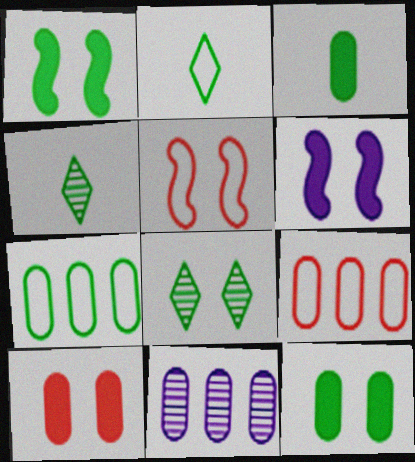[[1, 4, 7], 
[4, 6, 9]]